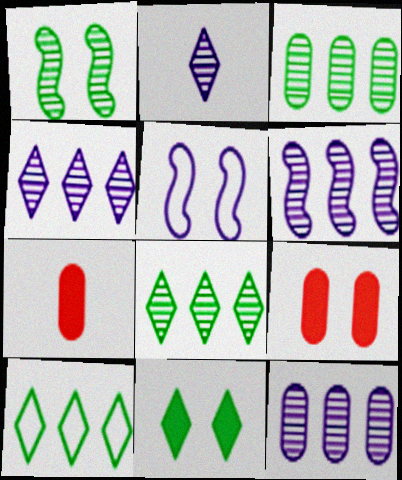[[4, 6, 12], 
[5, 7, 8]]